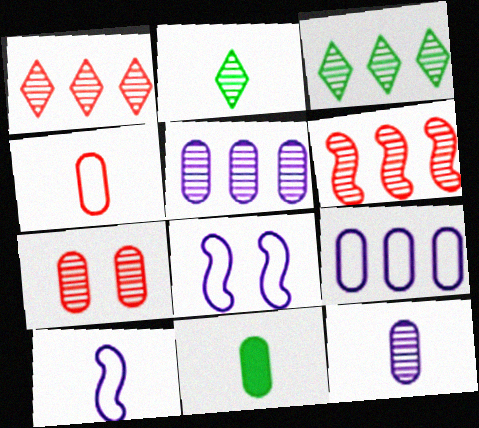[[1, 8, 11], 
[3, 5, 6], 
[4, 11, 12], 
[7, 9, 11]]